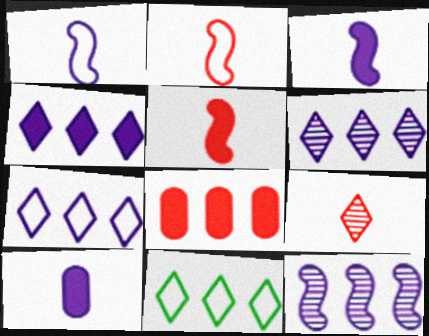[[4, 6, 7], 
[8, 11, 12]]